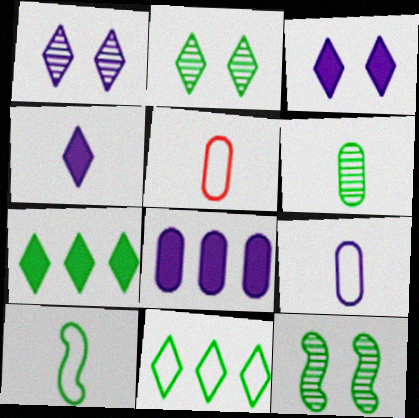[]